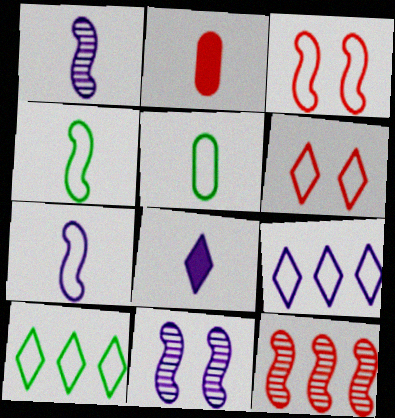[[2, 6, 12], 
[2, 10, 11], 
[3, 5, 9]]